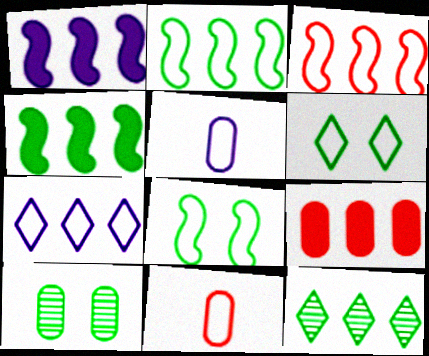[[3, 5, 6], 
[5, 9, 10], 
[7, 8, 11]]